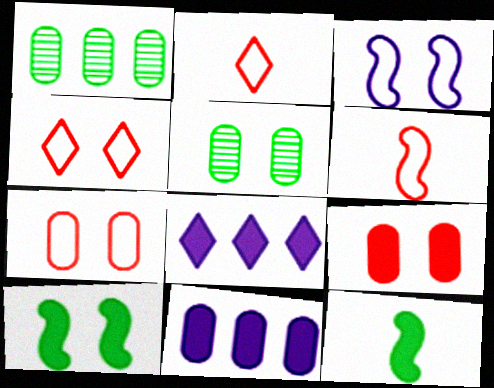[[5, 6, 8], 
[8, 9, 12]]